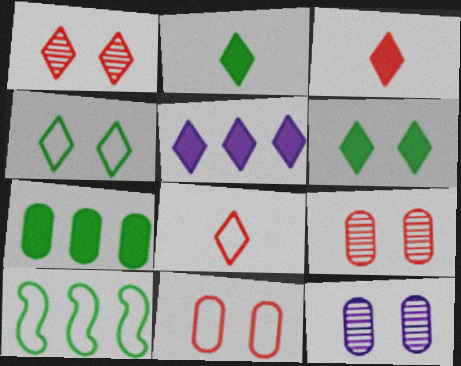[[3, 5, 6], 
[3, 10, 12]]